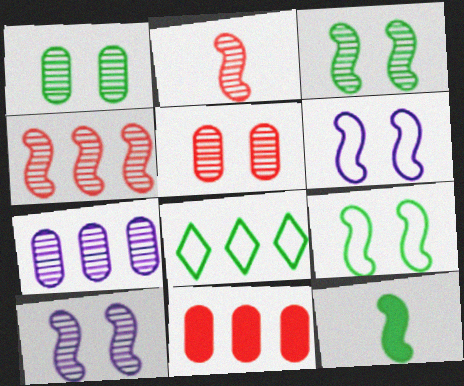[[1, 8, 12], 
[4, 6, 12]]